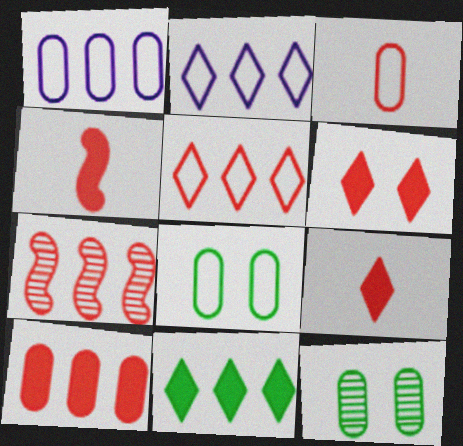[[1, 3, 8], 
[1, 7, 11], 
[2, 4, 12], 
[3, 6, 7], 
[4, 6, 10], 
[5, 7, 10]]